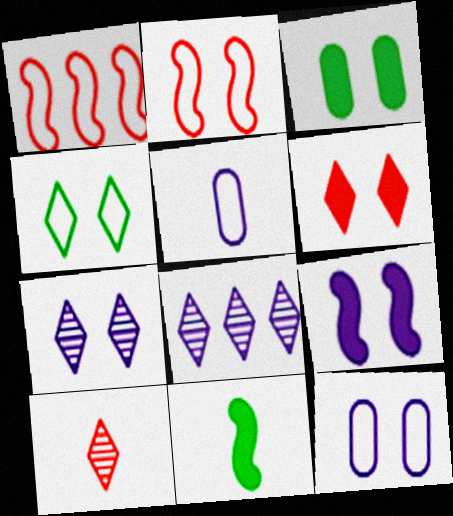[[1, 4, 5], 
[2, 3, 7], 
[2, 4, 12], 
[3, 6, 9], 
[4, 6, 7], 
[5, 8, 9], 
[5, 10, 11], 
[7, 9, 12]]